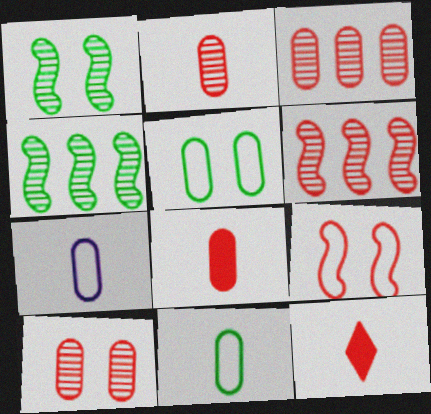[[2, 3, 10], 
[3, 9, 12]]